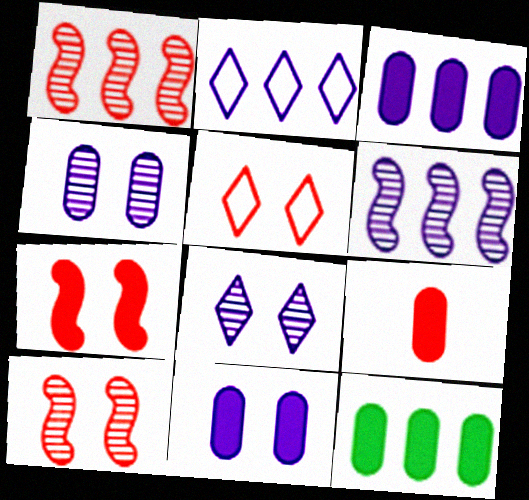[[1, 2, 12], 
[1, 5, 9], 
[2, 3, 6], 
[9, 11, 12]]